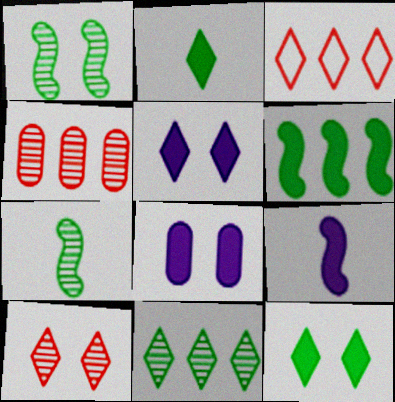[[3, 7, 8]]